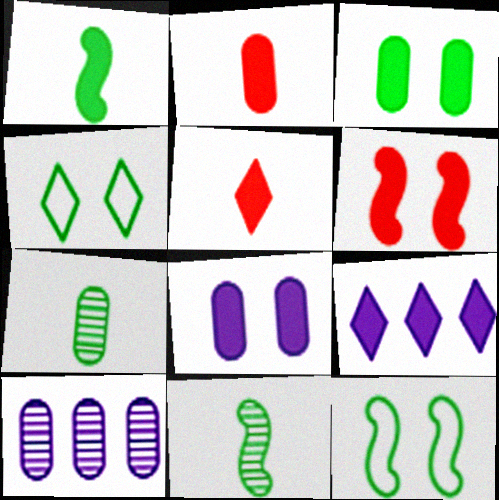[[5, 10, 12]]